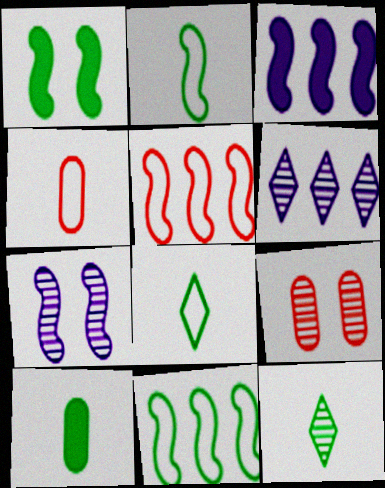[[1, 4, 6], 
[2, 10, 12], 
[3, 8, 9]]